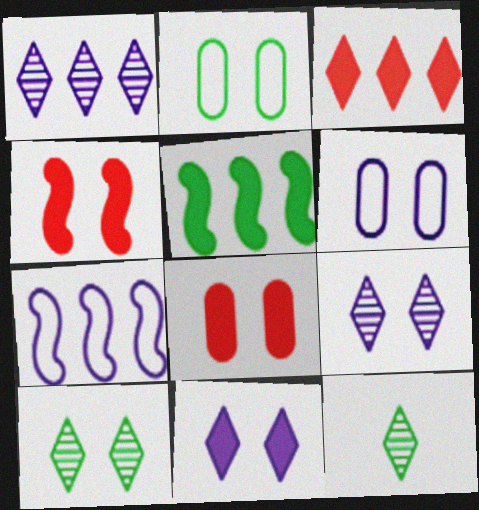[[2, 4, 9], 
[2, 5, 12], 
[4, 6, 10], 
[7, 8, 12]]